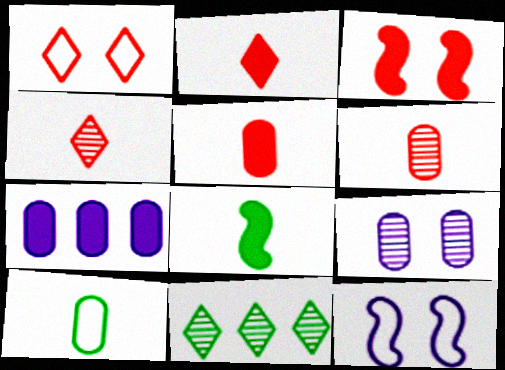[[5, 11, 12]]